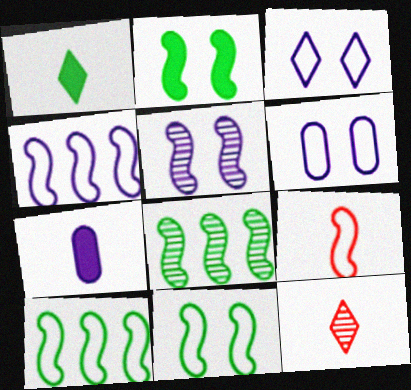[[4, 9, 11]]